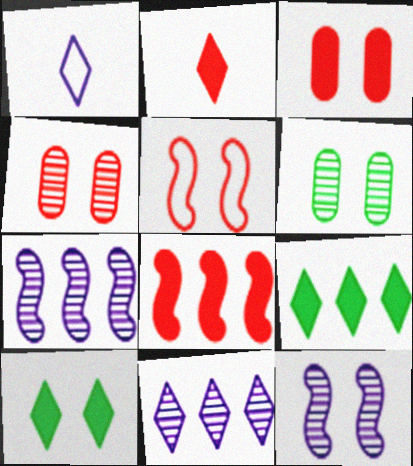[[1, 6, 8], 
[2, 3, 8]]